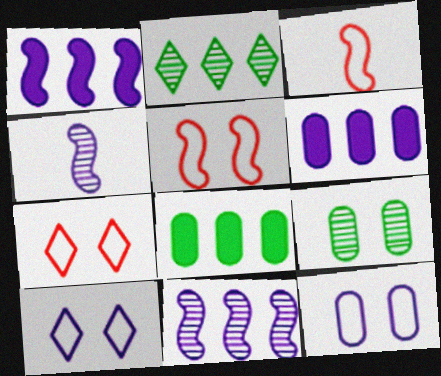[[4, 6, 10], 
[4, 7, 8]]